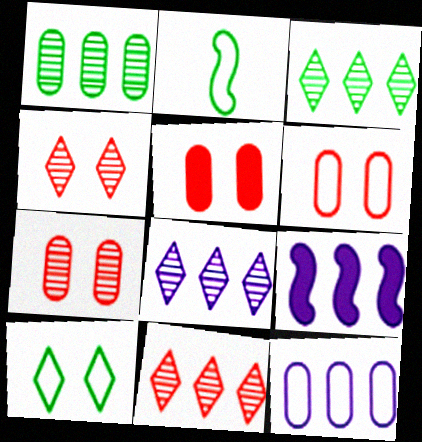[[2, 5, 8], 
[3, 8, 11], 
[5, 6, 7], 
[8, 9, 12]]